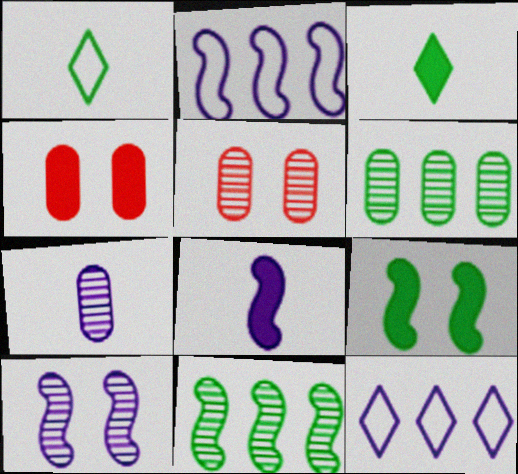[[1, 6, 9], 
[2, 3, 5], 
[2, 8, 10], 
[5, 6, 7]]